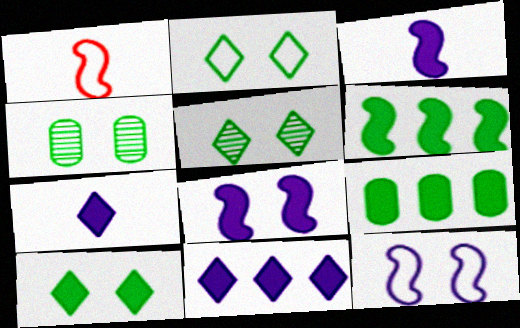[[1, 4, 11], 
[2, 5, 10]]